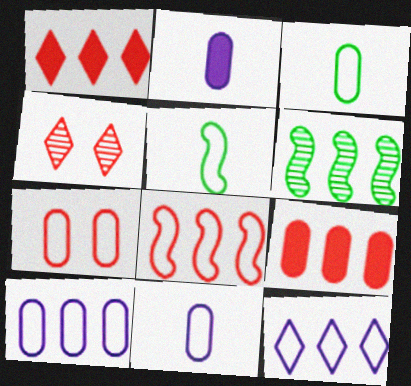[[1, 6, 10], 
[3, 7, 10], 
[5, 7, 12], 
[6, 9, 12]]